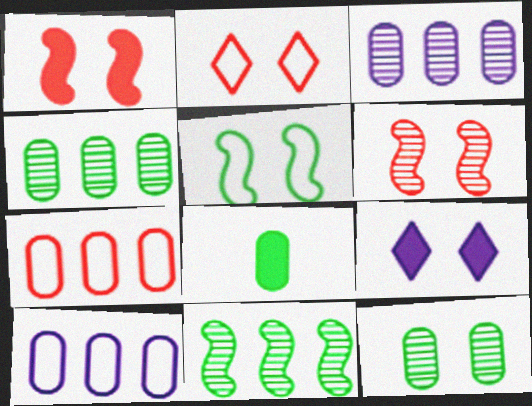[]